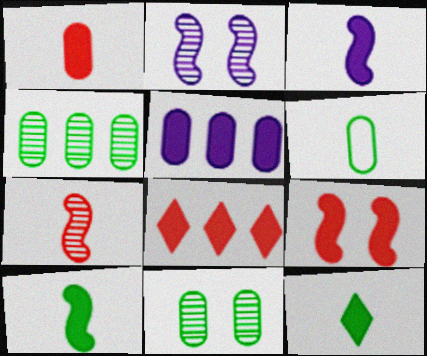[[1, 3, 12], 
[1, 8, 9], 
[2, 6, 8], 
[5, 9, 12]]